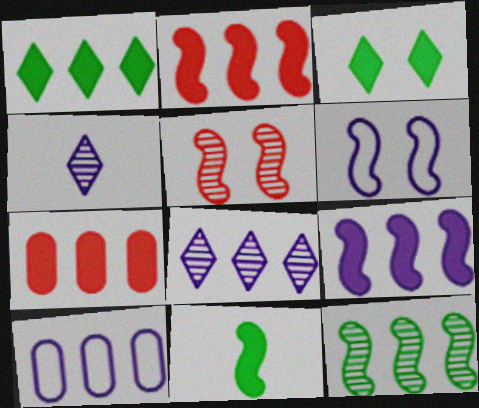[[1, 7, 9], 
[8, 9, 10]]